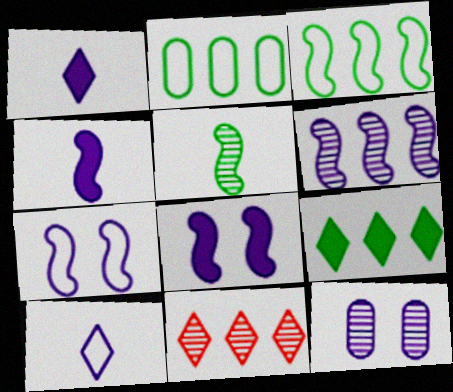[[4, 6, 7], 
[5, 11, 12]]